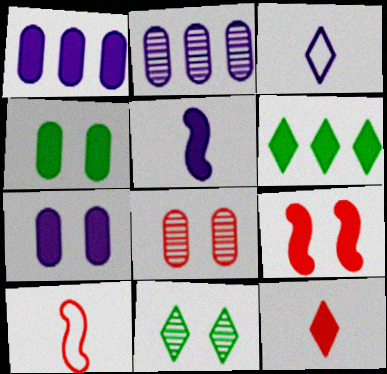[[1, 10, 11]]